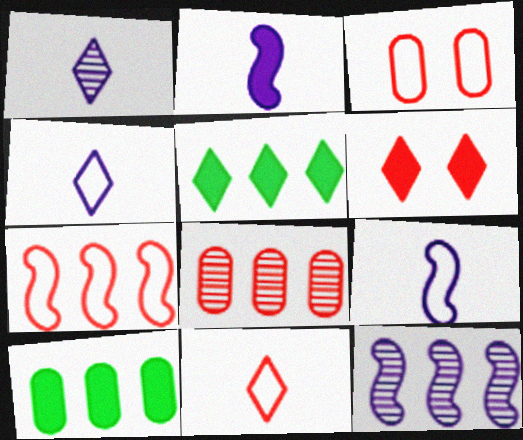[[2, 6, 10], 
[3, 7, 11]]